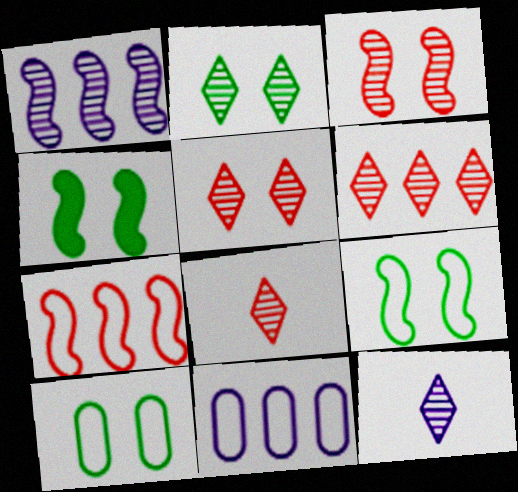[[2, 4, 10], 
[2, 6, 12], 
[4, 8, 11], 
[5, 6, 8]]